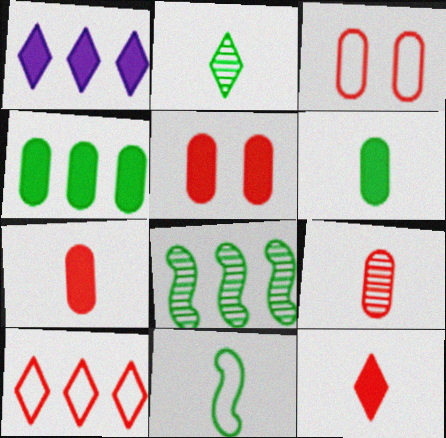[[2, 6, 11]]